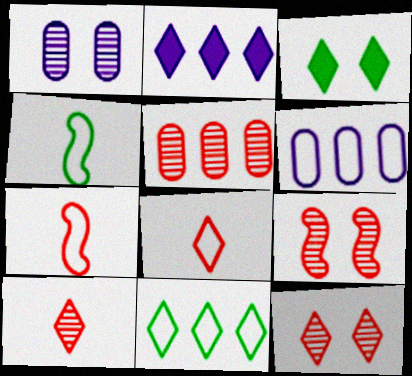[[5, 9, 10]]